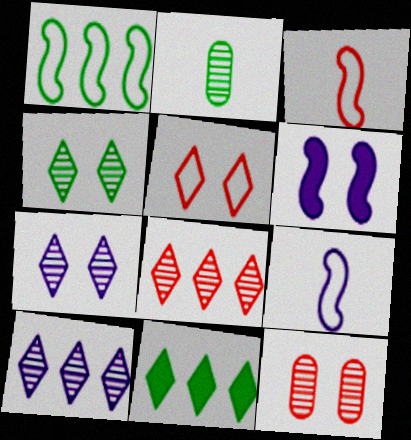[[9, 11, 12]]